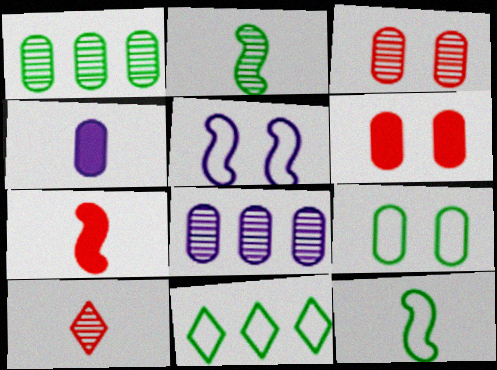[[4, 10, 12], 
[9, 11, 12]]